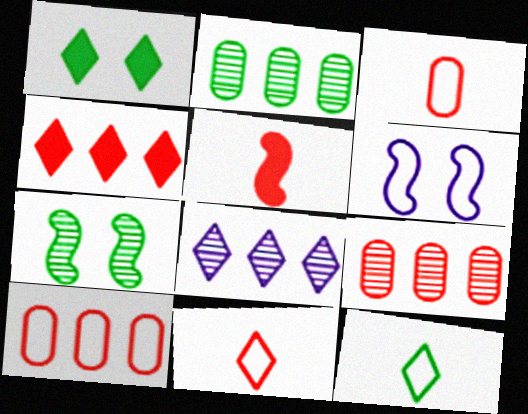[[1, 8, 11], 
[6, 10, 12]]